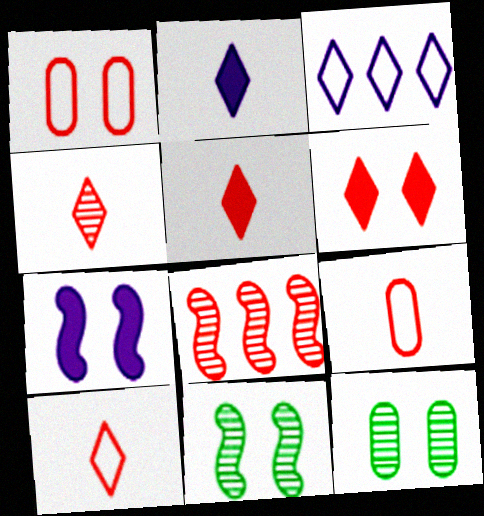[[1, 5, 8], 
[4, 5, 10], 
[6, 8, 9]]